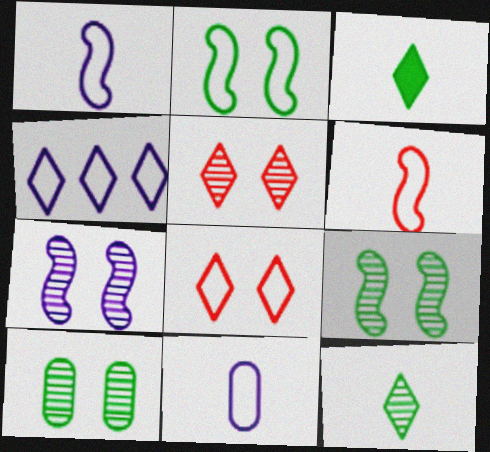[[3, 4, 5], 
[5, 7, 10]]